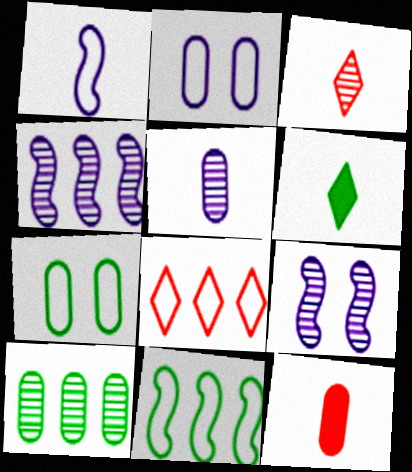[[1, 7, 8], 
[2, 10, 12], 
[3, 9, 10]]